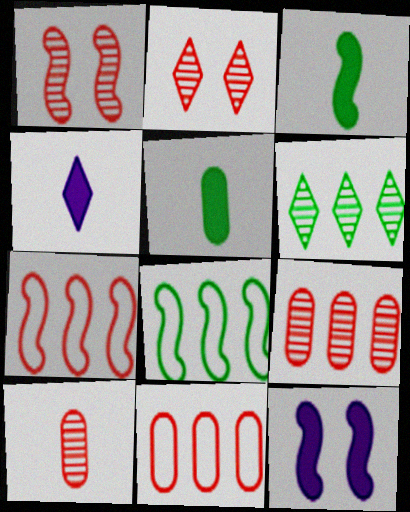[]